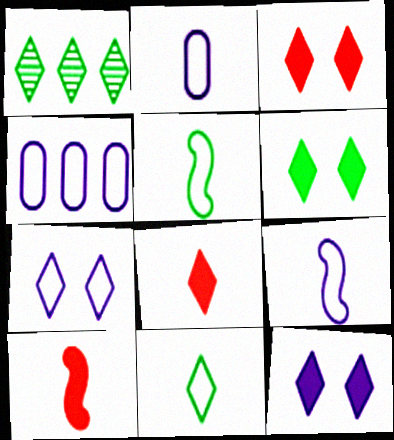[[1, 6, 11], 
[1, 7, 8], 
[3, 6, 12], 
[4, 7, 9]]